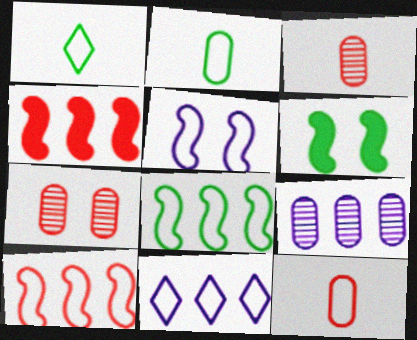[[3, 6, 11]]